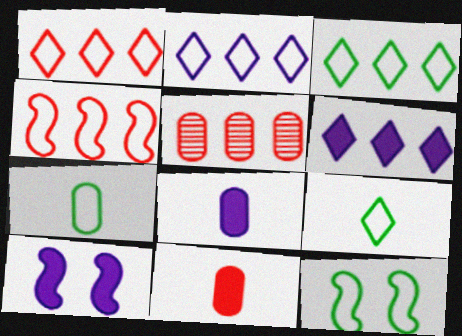[[1, 2, 3], 
[3, 7, 12], 
[5, 9, 10], 
[6, 8, 10]]